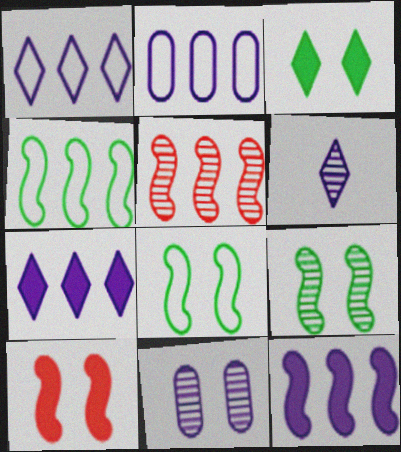[[4, 5, 12]]